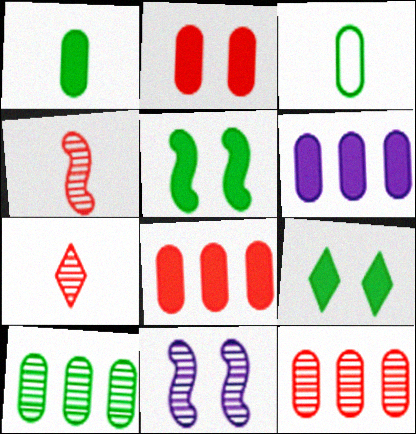[[1, 2, 6], 
[7, 10, 11]]